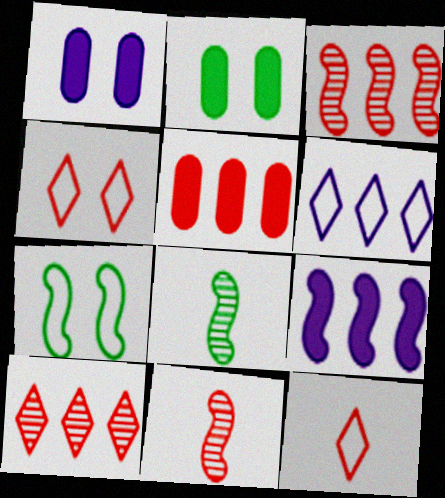[[2, 6, 11], 
[4, 5, 11], 
[7, 9, 11]]